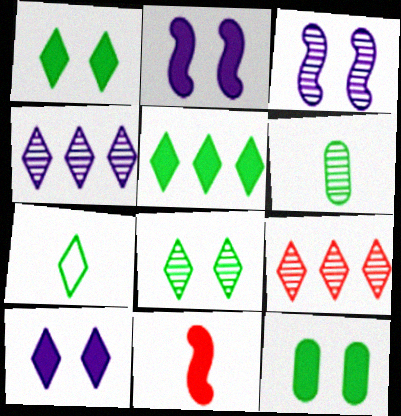[[3, 6, 9], 
[5, 7, 8], 
[7, 9, 10]]